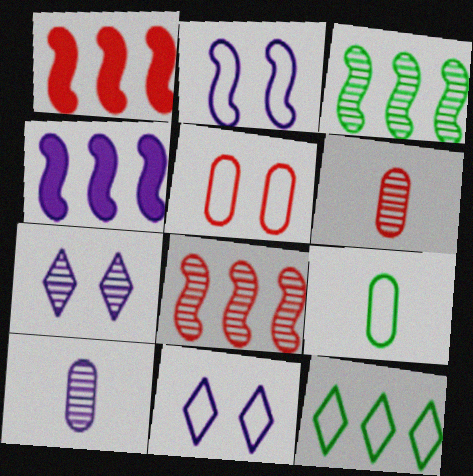[[1, 7, 9], 
[3, 6, 7], 
[4, 10, 11]]